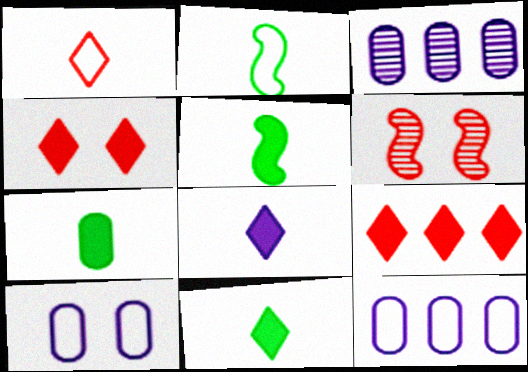[[2, 3, 4], 
[5, 7, 11], 
[6, 11, 12]]